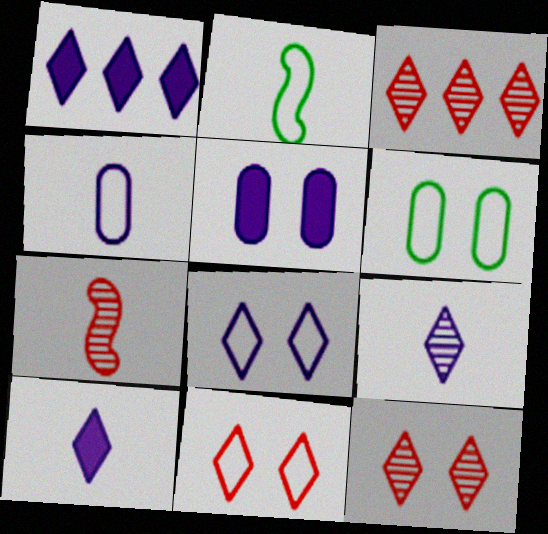[[1, 6, 7], 
[1, 8, 9], 
[2, 3, 5]]